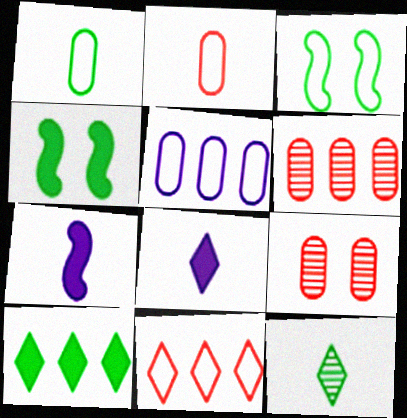[[2, 7, 12], 
[3, 6, 8]]